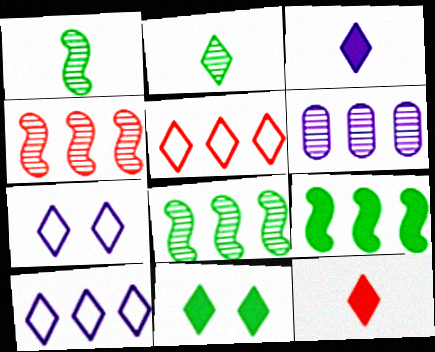[[5, 6, 9]]